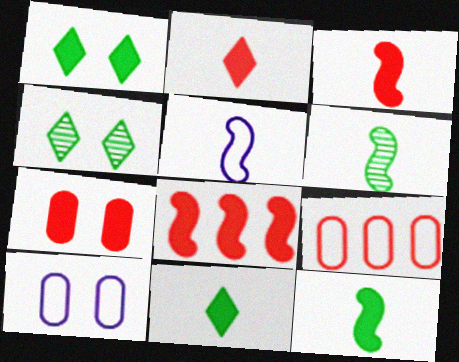[[2, 7, 8], 
[3, 5, 6]]